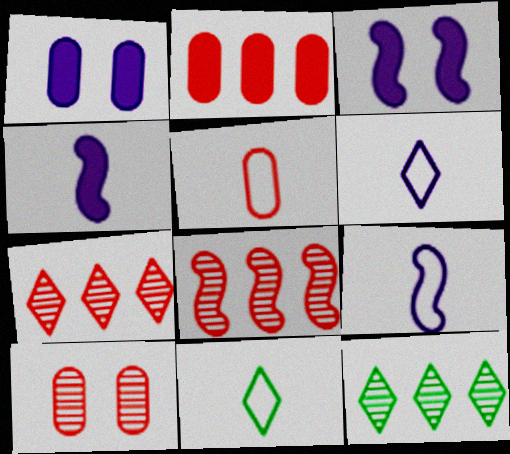[[1, 8, 11], 
[2, 5, 10], 
[3, 5, 12], 
[5, 9, 11]]